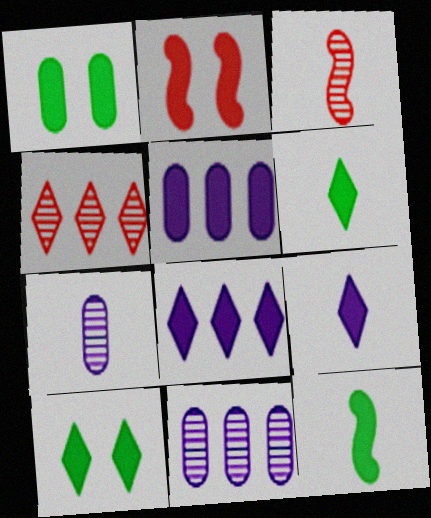[[2, 5, 6]]